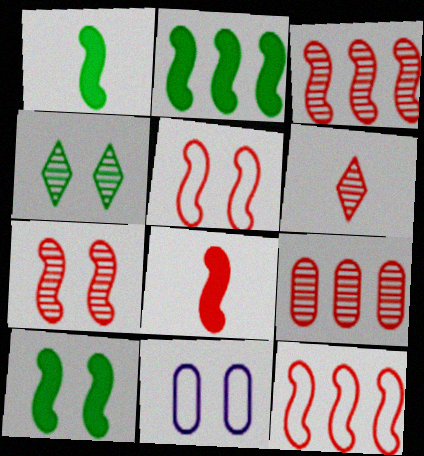[[1, 2, 10], 
[2, 6, 11], 
[3, 5, 8], 
[6, 7, 9], 
[7, 8, 12]]